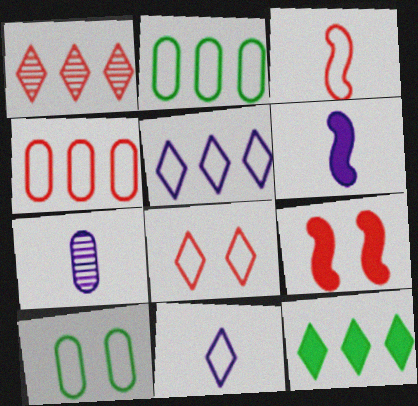[[1, 5, 12], 
[1, 6, 10], 
[3, 4, 8], 
[3, 5, 10], 
[6, 7, 11]]